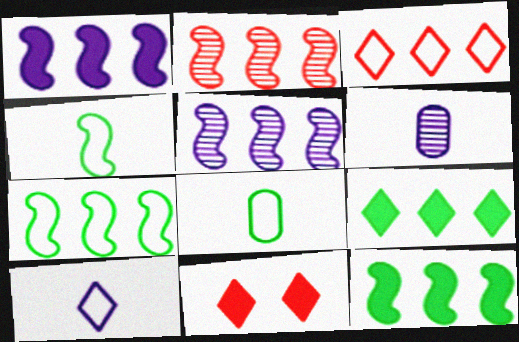[[1, 2, 7], 
[5, 8, 11], 
[6, 7, 11]]